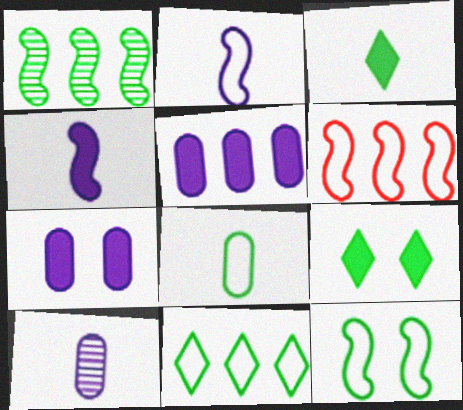[[1, 8, 9], 
[2, 6, 12], 
[6, 9, 10], 
[8, 11, 12]]